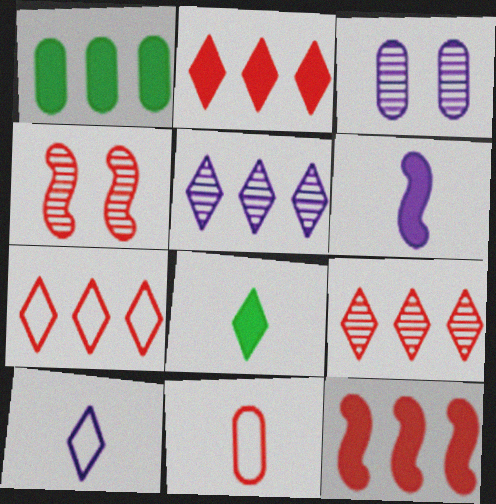[[1, 3, 11], 
[1, 4, 10], 
[2, 4, 11], 
[2, 7, 9]]